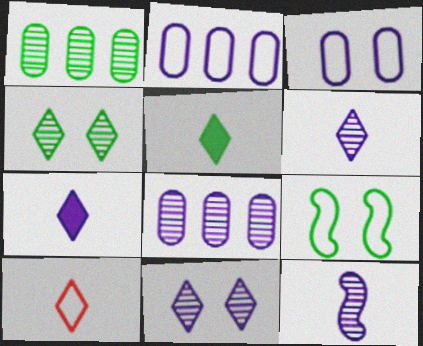[[1, 5, 9], 
[2, 9, 10], 
[5, 6, 10], 
[8, 11, 12]]